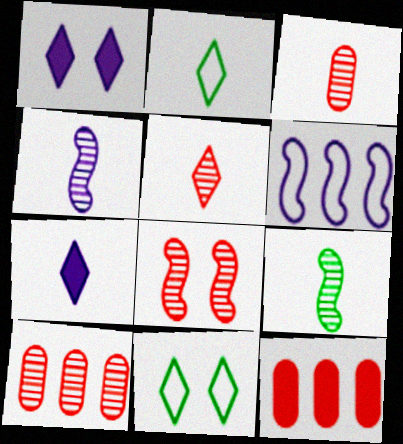[[2, 5, 7], 
[4, 11, 12], 
[5, 8, 10]]